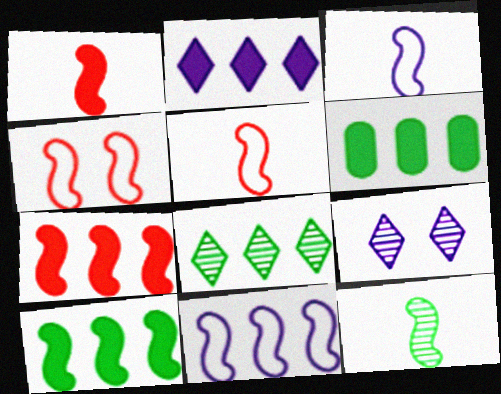[[1, 3, 12], 
[2, 6, 7], 
[5, 6, 9]]